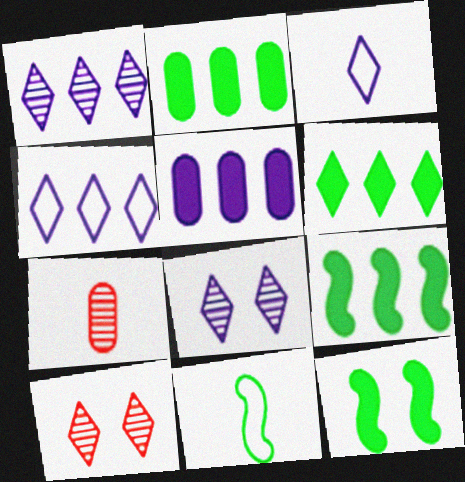[[2, 6, 9], 
[3, 6, 10], 
[4, 7, 12], 
[5, 10, 11]]